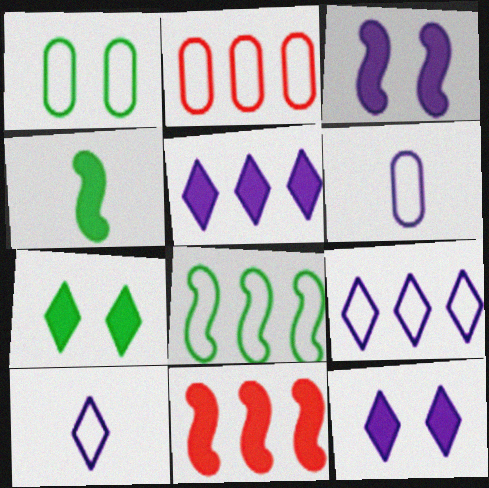[[1, 2, 6], 
[2, 8, 9], 
[3, 4, 11]]